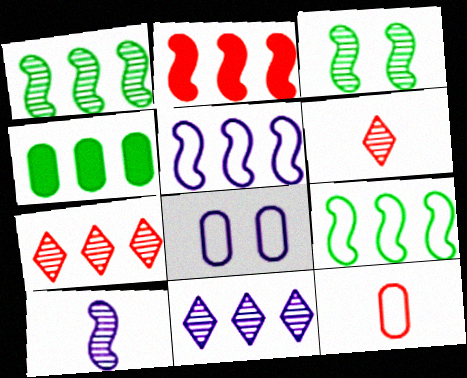[[1, 2, 5], 
[4, 5, 7]]